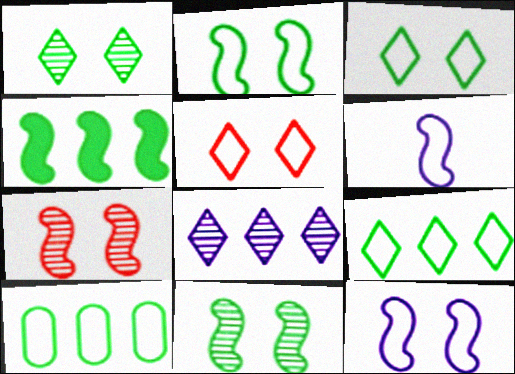[[4, 6, 7], 
[5, 6, 10]]